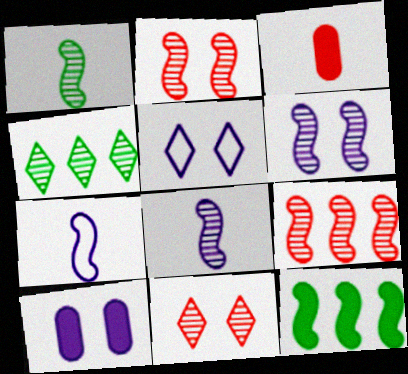[[1, 6, 9], 
[2, 7, 12], 
[5, 6, 10]]